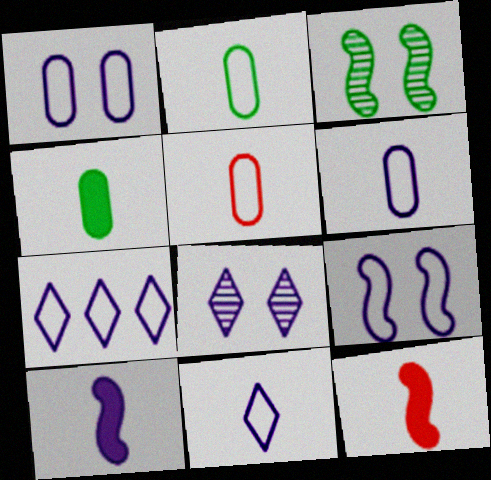[[2, 5, 6], 
[6, 7, 9]]